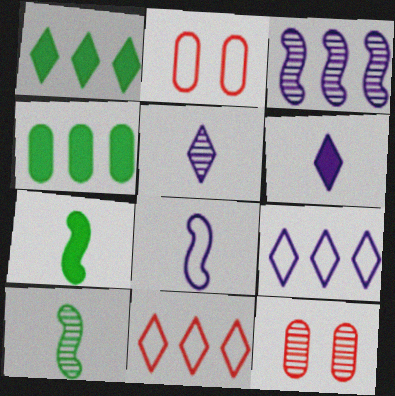[[1, 8, 12], 
[3, 4, 11], 
[7, 9, 12]]